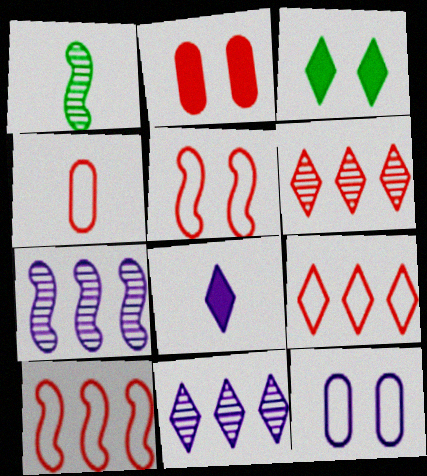[[1, 4, 8], 
[3, 4, 7], 
[4, 5, 9], 
[7, 8, 12]]